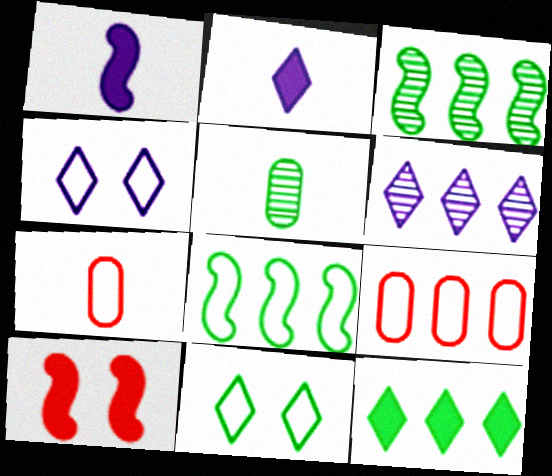[[2, 4, 6], 
[4, 7, 8]]